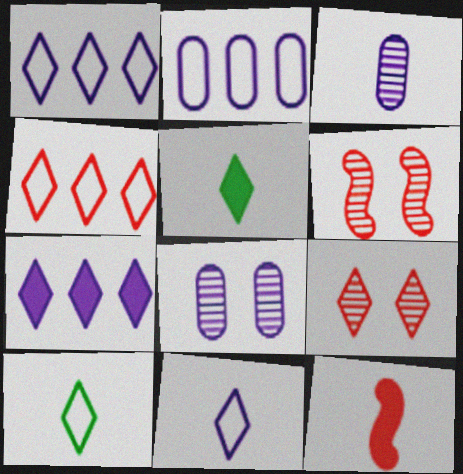[[1, 5, 9], 
[2, 5, 6], 
[3, 10, 12], 
[7, 9, 10]]